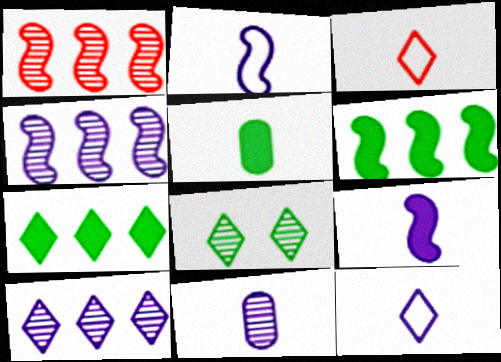[[1, 8, 11], 
[9, 11, 12]]